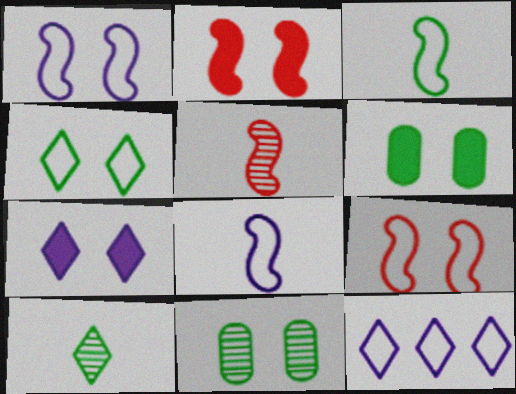[[2, 6, 7], 
[5, 6, 12], 
[7, 9, 11]]